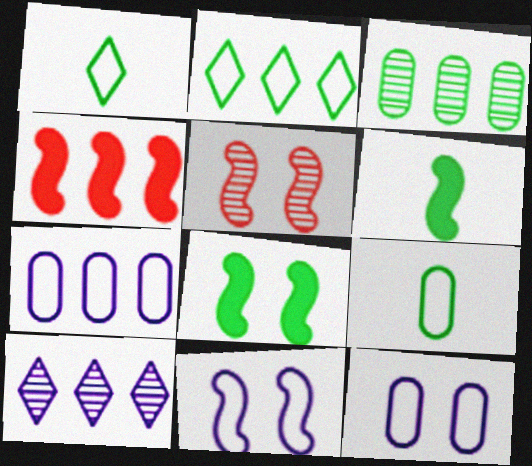[[1, 3, 8], 
[5, 8, 11]]